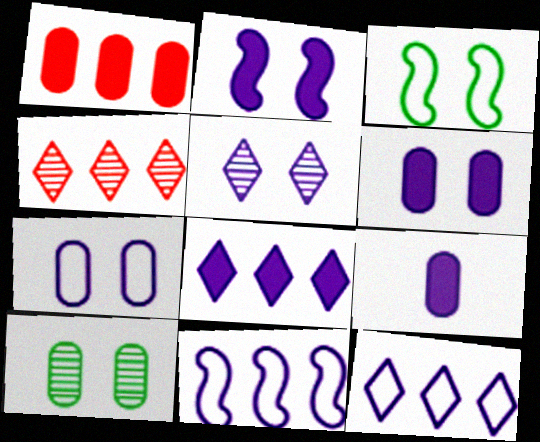[[2, 5, 7], 
[2, 8, 9], 
[3, 4, 9], 
[5, 9, 11]]